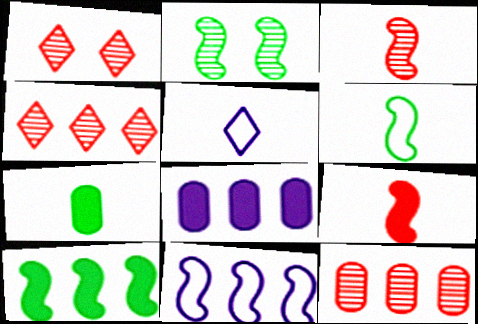[[1, 3, 12], 
[1, 6, 8], 
[1, 7, 11], 
[2, 6, 10], 
[2, 9, 11], 
[3, 5, 7]]